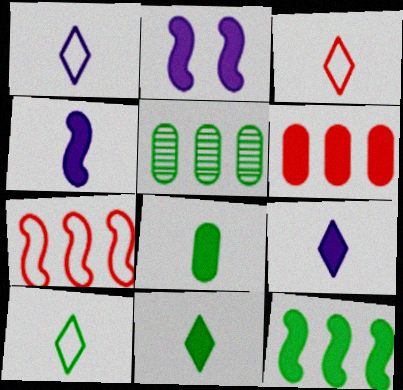[[1, 3, 10], 
[2, 3, 5], 
[2, 6, 11]]